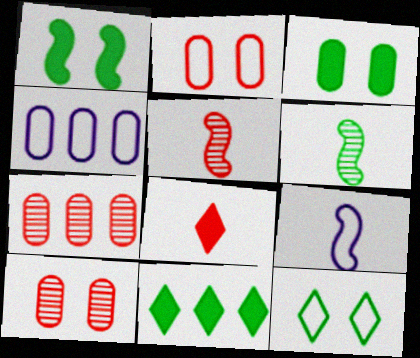[[9, 10, 11]]